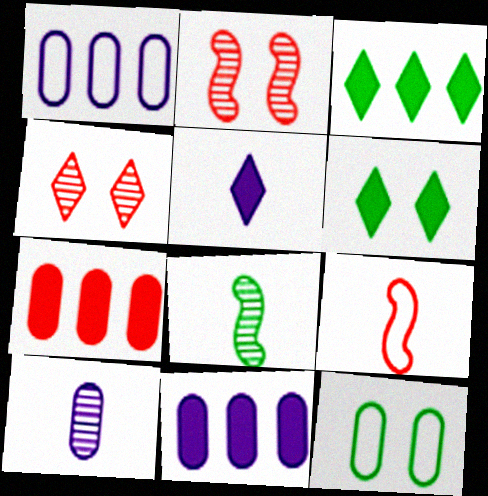[[3, 8, 12], 
[4, 7, 9], 
[7, 10, 12]]